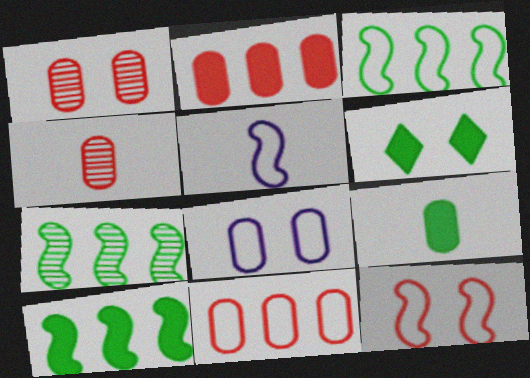[[3, 5, 12], 
[3, 7, 10], 
[6, 9, 10]]